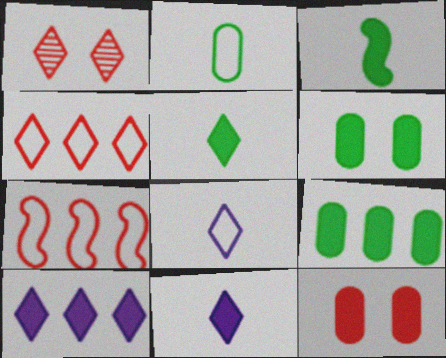[[3, 10, 12]]